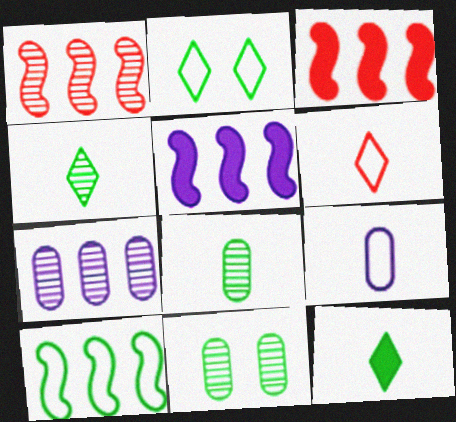[[1, 5, 10], 
[5, 6, 11], 
[10, 11, 12]]